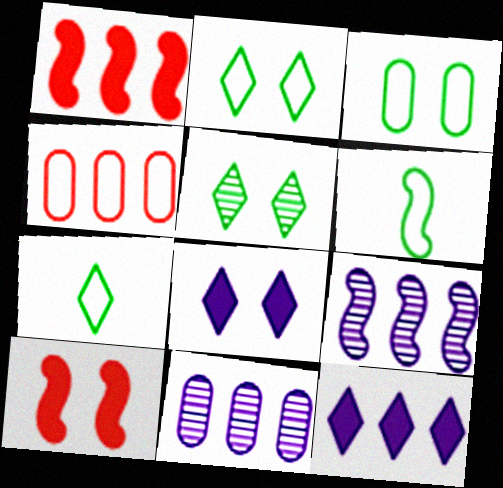[[6, 9, 10], 
[7, 10, 11]]